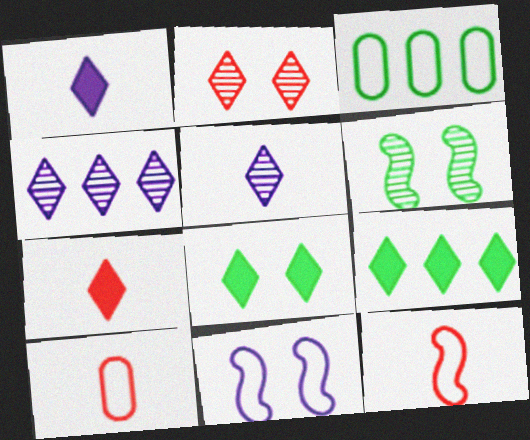[]